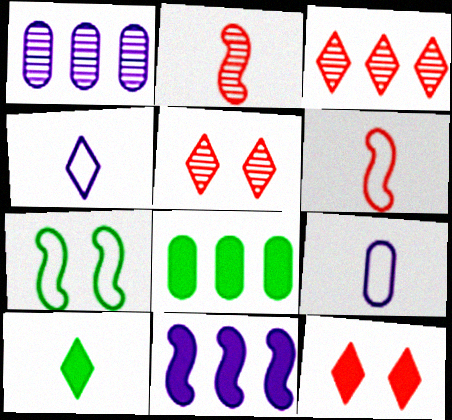[[2, 7, 11], 
[2, 9, 10]]